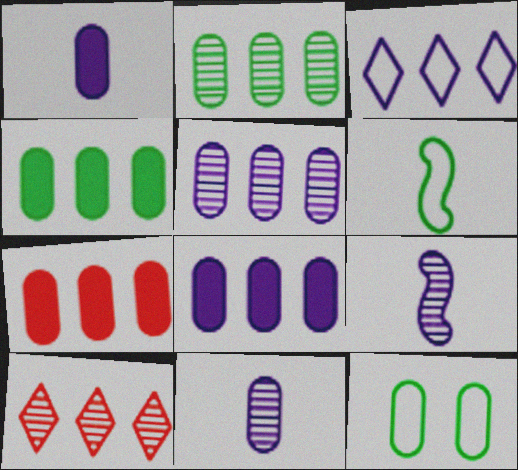[[4, 7, 8], 
[7, 11, 12]]